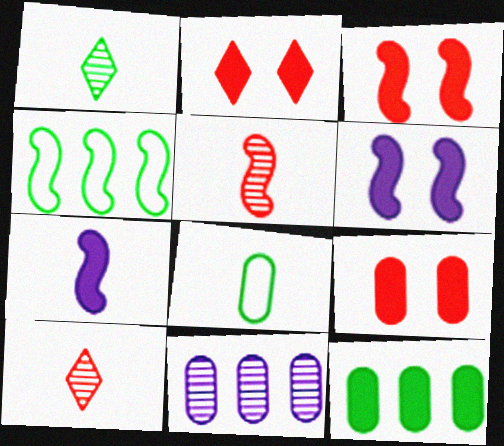[[2, 3, 9], 
[2, 7, 12], 
[4, 5, 6], 
[7, 8, 10], 
[8, 9, 11]]